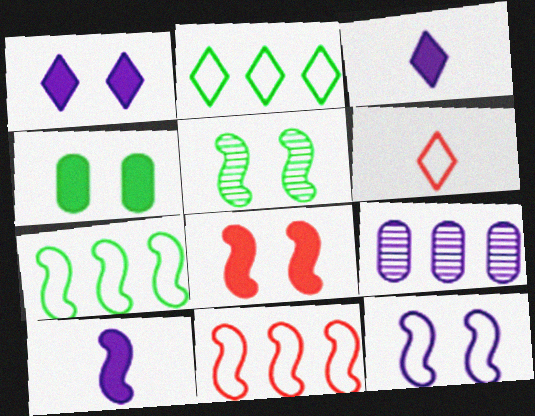[[1, 4, 8], 
[3, 9, 12], 
[5, 8, 12], 
[5, 10, 11]]